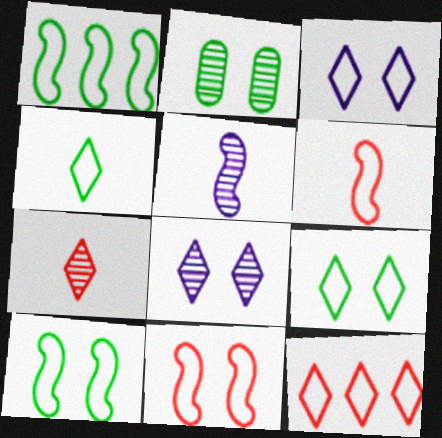[[3, 4, 12]]